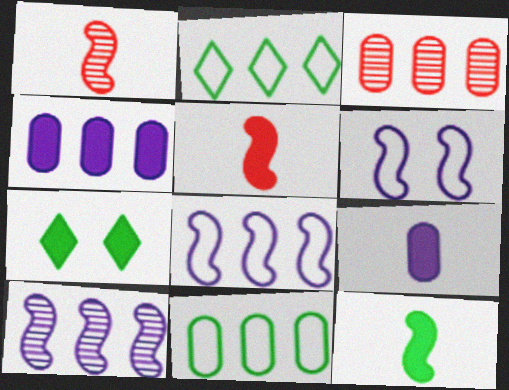[[3, 4, 11], 
[4, 5, 7]]